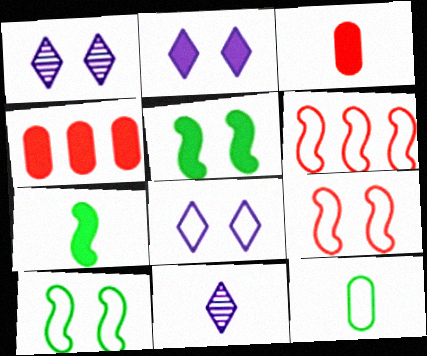[[1, 2, 8], 
[2, 4, 7], 
[4, 10, 11], 
[6, 8, 12]]